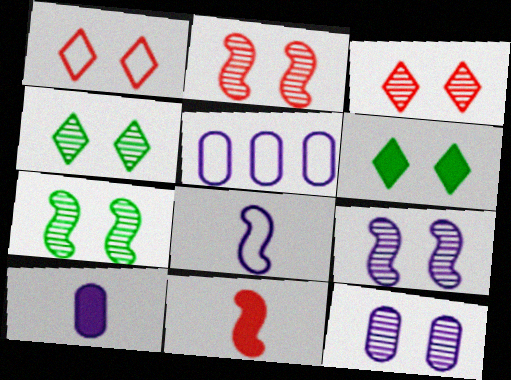[[2, 4, 12], 
[2, 7, 9], 
[3, 7, 12], 
[4, 5, 11], 
[5, 10, 12]]